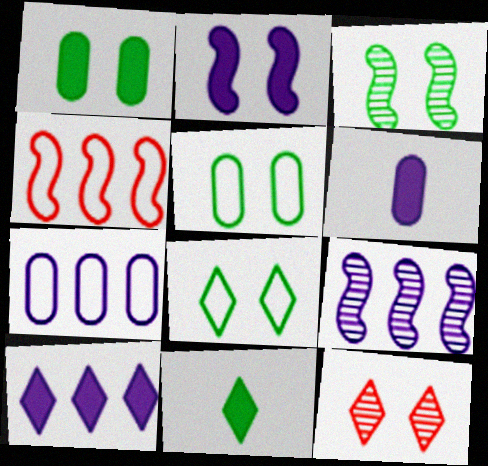[[1, 3, 8], 
[2, 5, 12], 
[2, 6, 10], 
[7, 9, 10]]